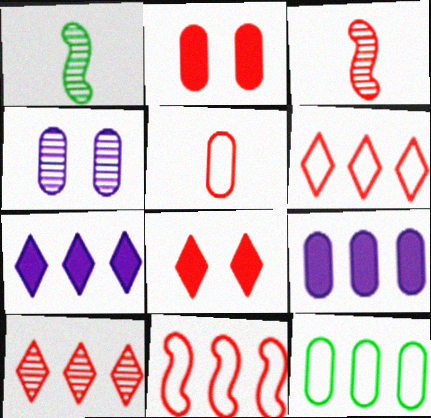[[1, 4, 10], 
[2, 3, 6]]